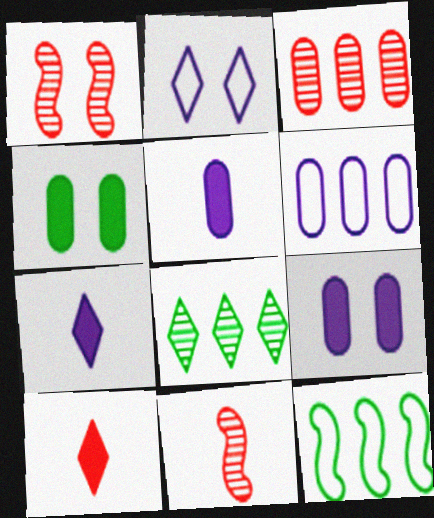[[1, 2, 4], 
[2, 8, 10]]